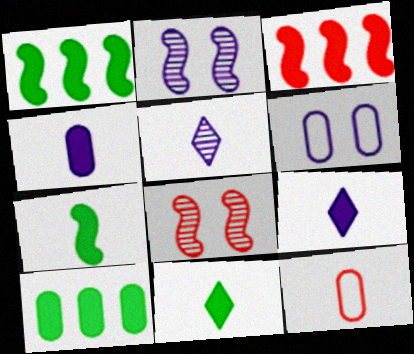[[5, 7, 12]]